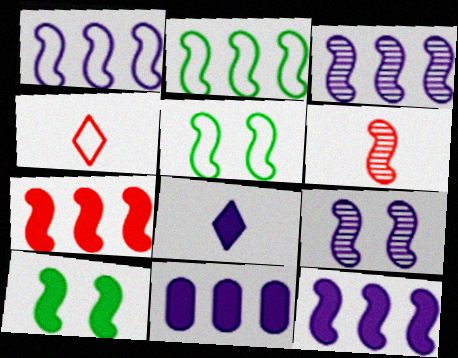[[1, 3, 12], 
[1, 6, 10], 
[2, 3, 7], 
[5, 6, 12]]